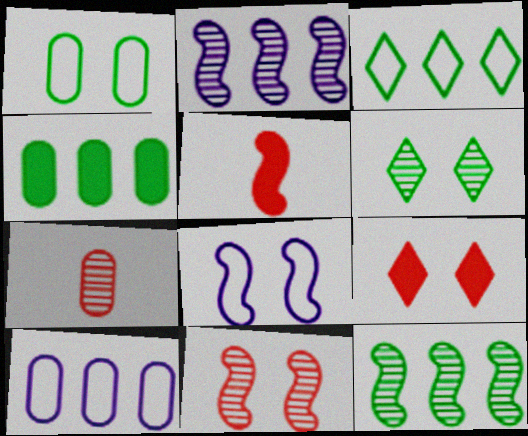[[2, 6, 7], 
[3, 4, 12], 
[5, 6, 10], 
[5, 8, 12]]